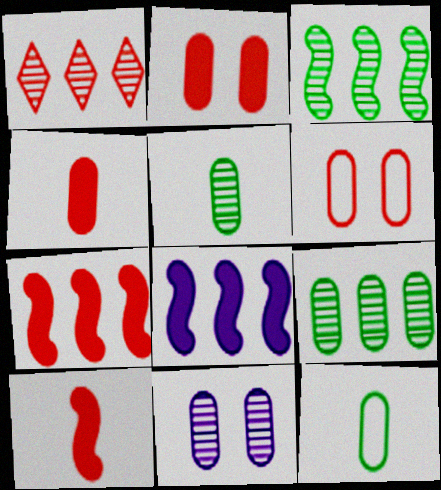[[1, 6, 10]]